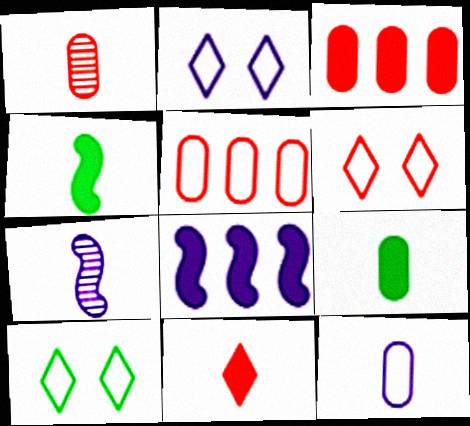[[1, 8, 10], 
[1, 9, 12], 
[2, 6, 10], 
[3, 7, 10]]